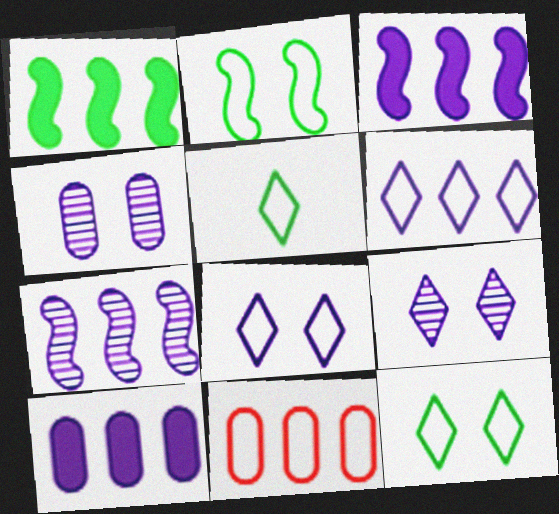[[6, 7, 10]]